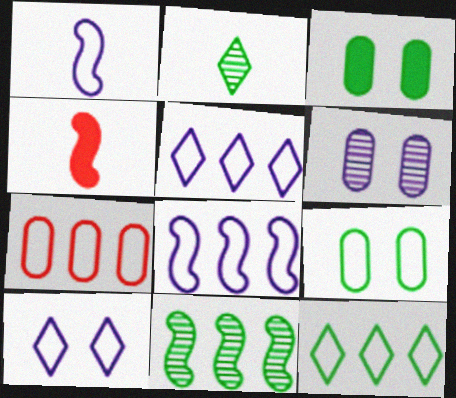[[4, 6, 12], 
[7, 8, 12]]